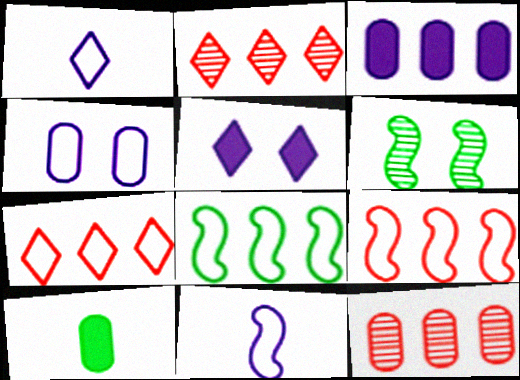[[2, 3, 8], 
[4, 10, 12]]